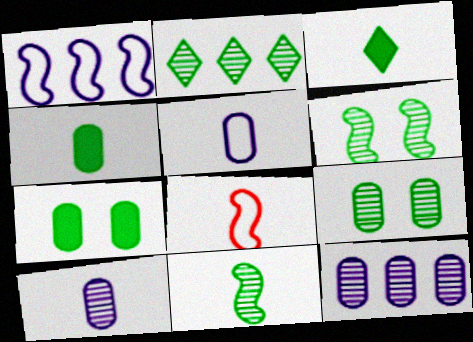[[2, 9, 11], 
[3, 8, 10]]